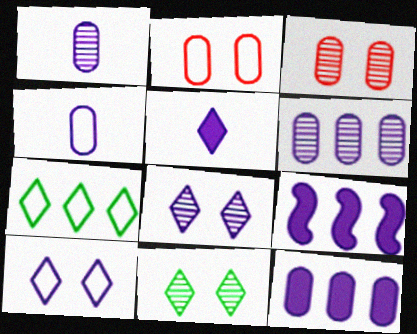[[1, 9, 10], 
[4, 8, 9]]